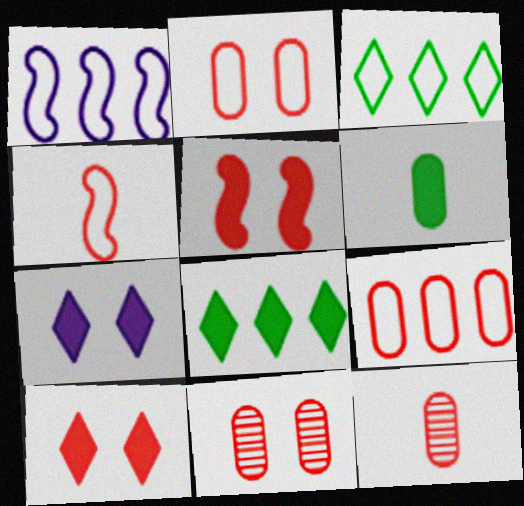[[1, 3, 9]]